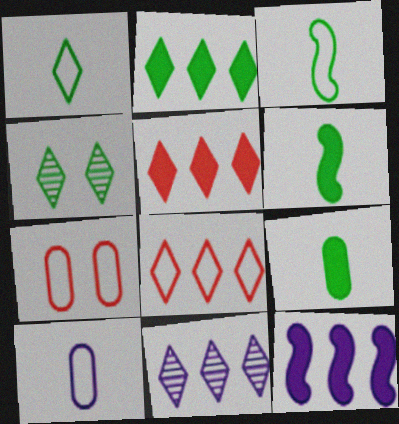[[1, 2, 4], 
[2, 8, 11], 
[6, 7, 11]]